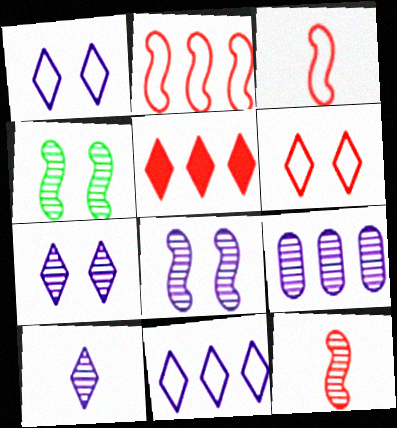[[8, 9, 10]]